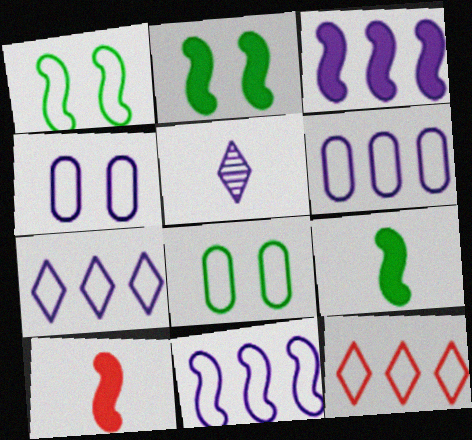[[2, 3, 10], 
[3, 4, 5], 
[6, 7, 11]]